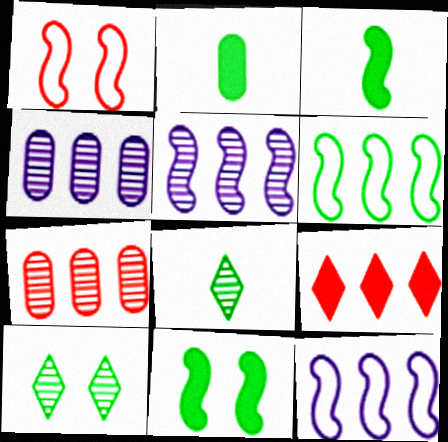[[1, 3, 5], 
[2, 6, 10], 
[4, 6, 9]]